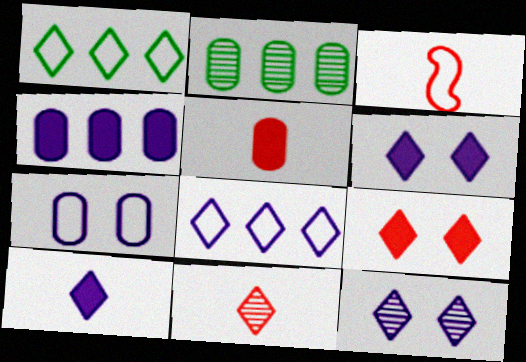[[1, 3, 7], 
[1, 6, 11], 
[2, 3, 6], 
[2, 5, 7], 
[3, 5, 11], 
[8, 10, 12]]